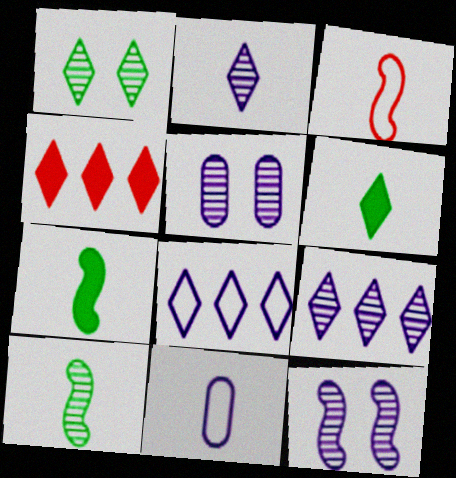[]